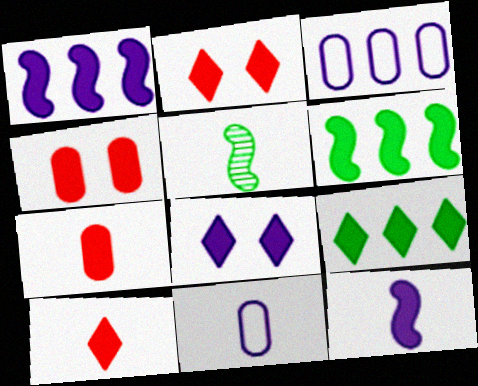[[2, 3, 5], 
[4, 9, 12], 
[5, 10, 11], 
[6, 7, 8], 
[8, 9, 10]]